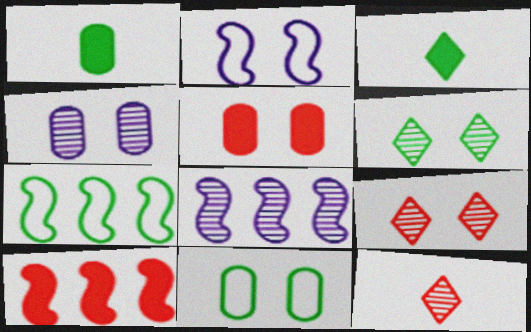[[1, 6, 7], 
[2, 5, 6], 
[4, 5, 11], 
[7, 8, 10]]